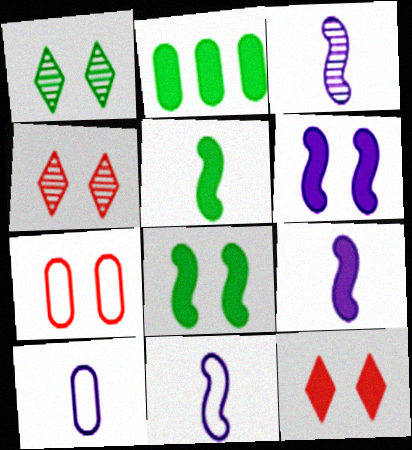[[1, 6, 7], 
[2, 4, 11], 
[2, 9, 12], 
[3, 9, 11]]